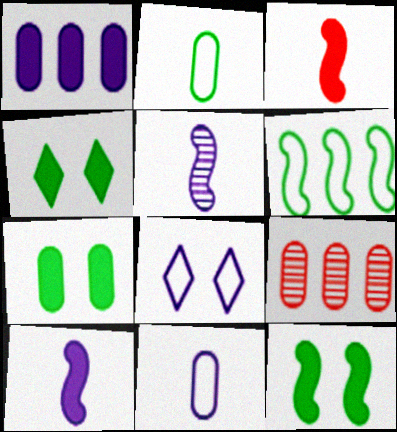[[1, 3, 4], 
[1, 5, 8], 
[4, 7, 12], 
[7, 9, 11]]